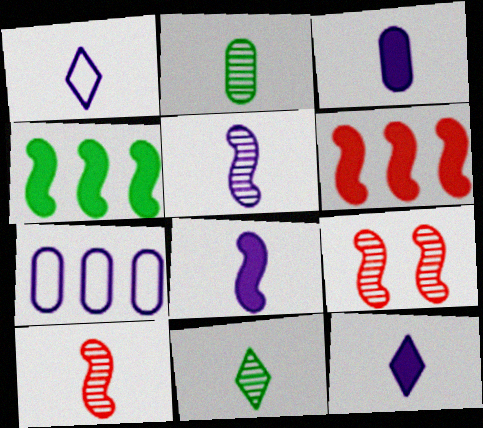[[1, 3, 5], 
[3, 8, 12]]